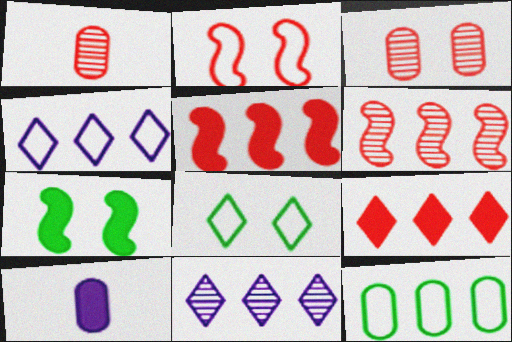[[1, 2, 9], 
[1, 4, 7], 
[3, 10, 12], 
[5, 11, 12], 
[6, 8, 10], 
[7, 9, 10]]